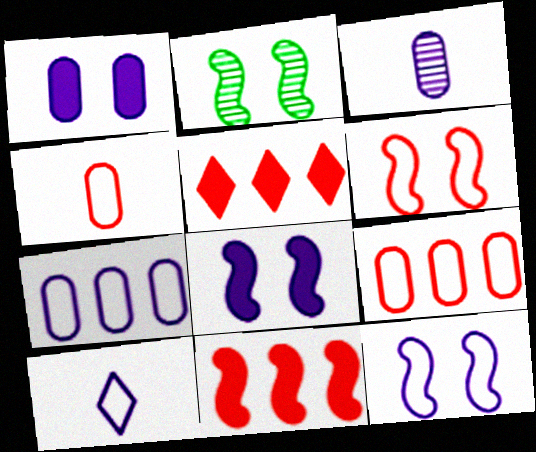[[1, 3, 7], 
[2, 6, 8], 
[7, 10, 12]]